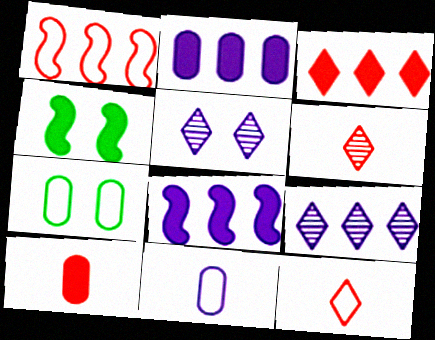[[5, 8, 11], 
[6, 7, 8]]